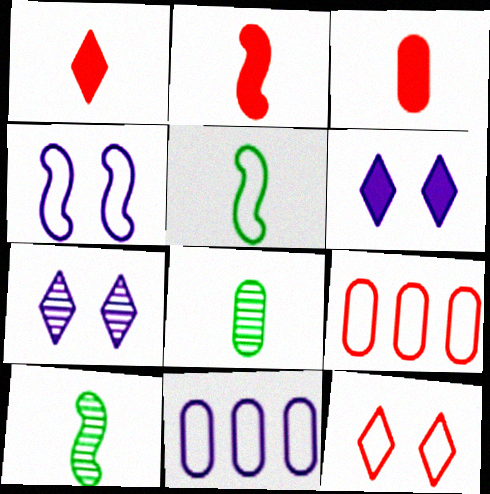[[1, 2, 3], 
[5, 11, 12], 
[6, 9, 10]]